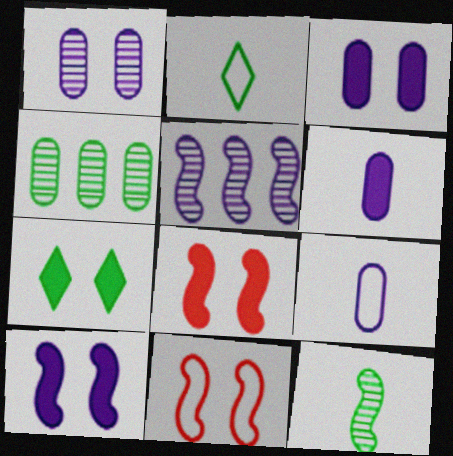[[1, 7, 11], 
[3, 7, 8]]